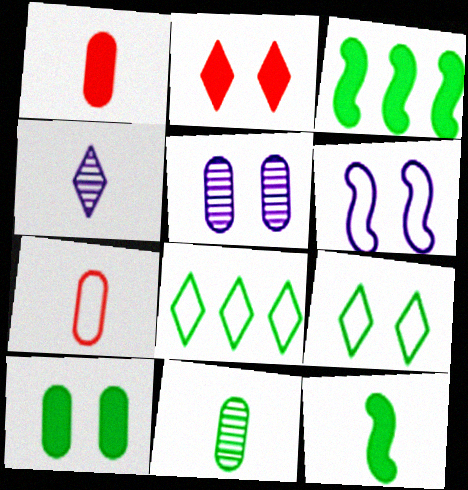[[2, 4, 8], 
[3, 9, 11], 
[4, 7, 12], 
[6, 7, 8]]